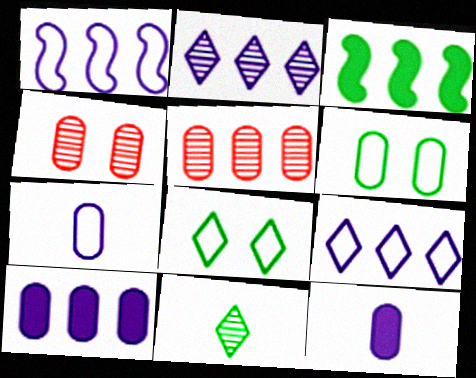[[1, 2, 10], 
[3, 5, 9], 
[3, 6, 11], 
[5, 6, 12]]